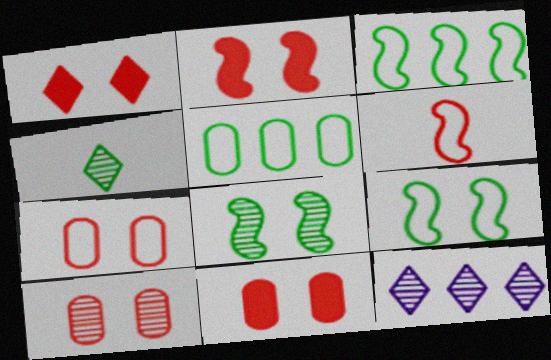[[1, 2, 11], 
[7, 10, 11]]